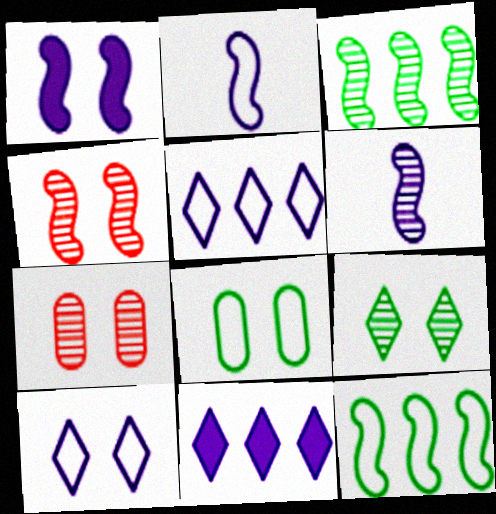[[3, 4, 6]]